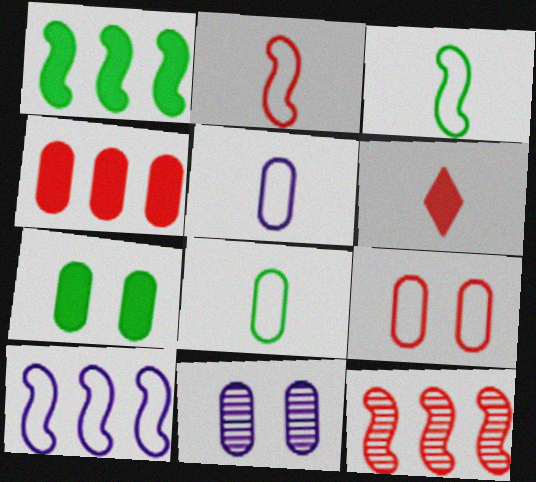[[1, 10, 12], 
[4, 8, 11], 
[6, 9, 12], 
[7, 9, 11]]